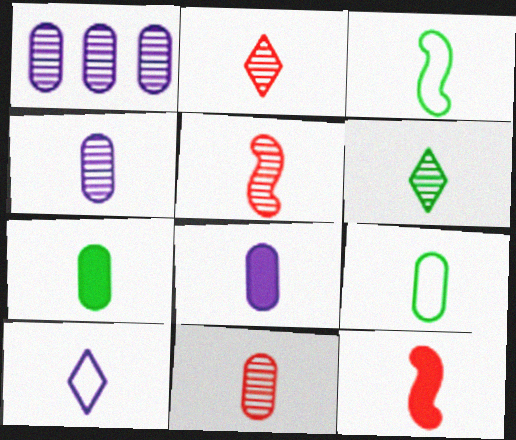[[2, 3, 8], 
[2, 5, 11], 
[3, 6, 7], 
[4, 5, 6], 
[5, 7, 10], 
[8, 9, 11]]